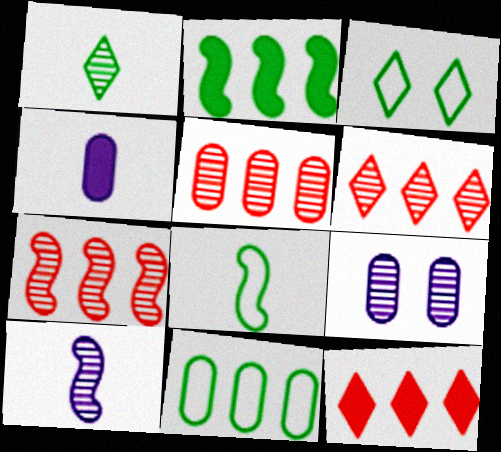[[1, 7, 9], 
[3, 4, 7], 
[3, 8, 11], 
[5, 6, 7], 
[8, 9, 12]]